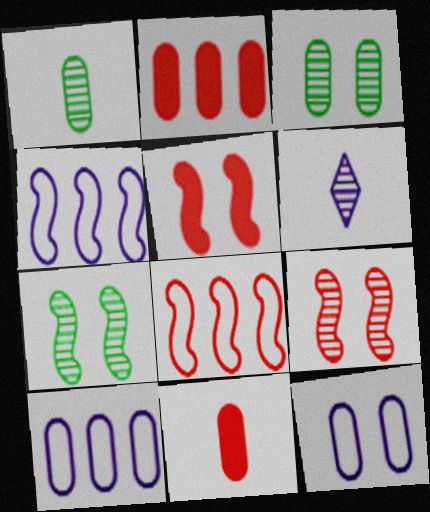[[1, 2, 12], 
[3, 10, 11]]